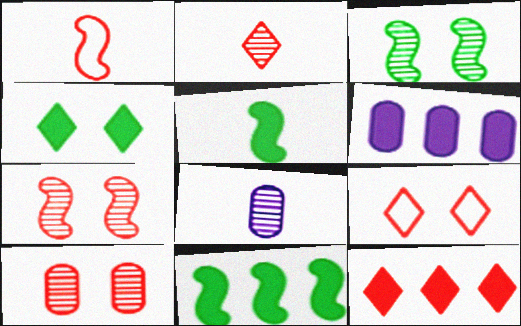[[1, 10, 12], 
[2, 9, 12], 
[6, 11, 12], 
[8, 9, 11]]